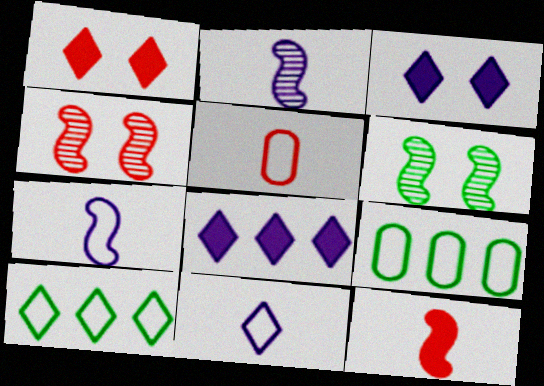[[1, 2, 9], 
[5, 6, 8]]